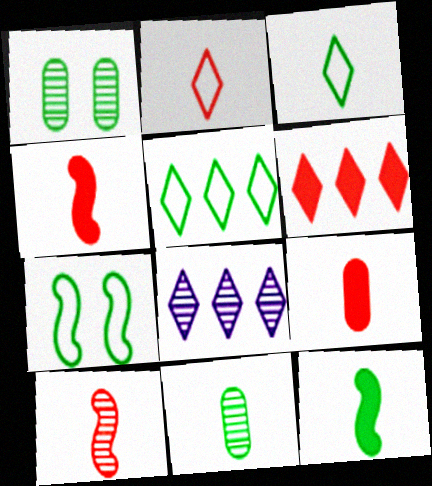[[1, 5, 12], 
[1, 8, 10], 
[2, 9, 10], 
[3, 11, 12], 
[5, 6, 8], 
[7, 8, 9]]